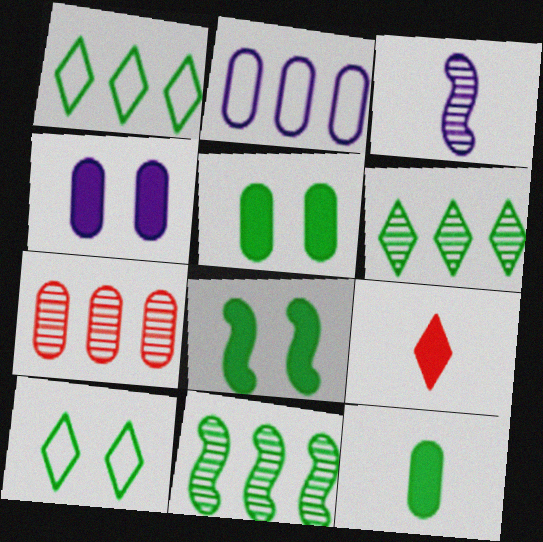[[10, 11, 12]]